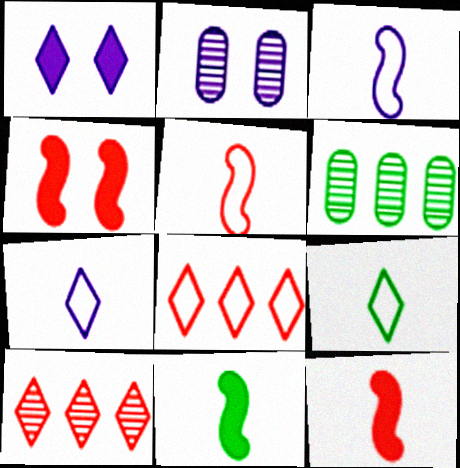[[1, 5, 6], 
[1, 9, 10], 
[2, 8, 11], 
[4, 6, 7]]